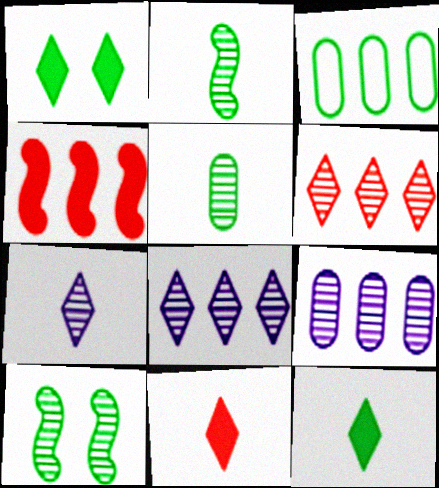[[1, 2, 3], 
[3, 4, 8], 
[3, 10, 12]]